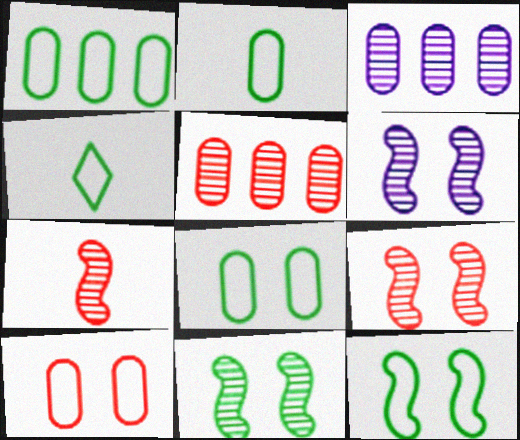[[1, 2, 8], 
[1, 4, 12], 
[6, 9, 11]]